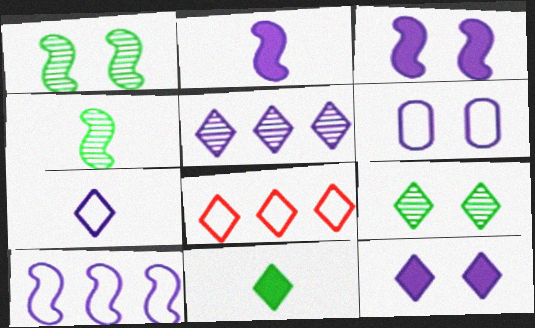[[2, 5, 6], 
[5, 7, 12], 
[6, 7, 10]]